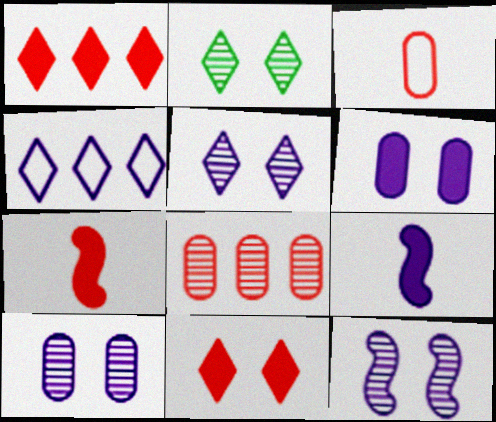[[4, 9, 10], 
[5, 10, 12]]